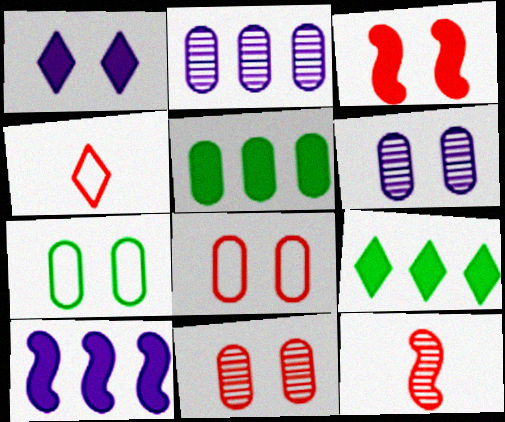[]